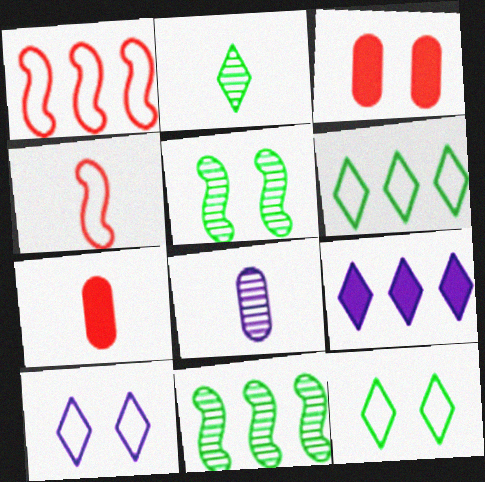[[3, 5, 10], 
[7, 10, 11]]